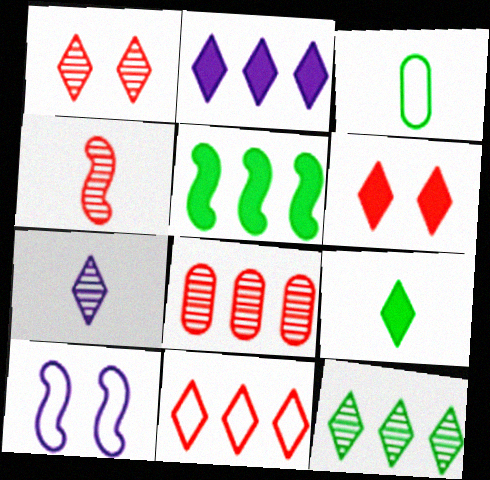[[1, 4, 8], 
[1, 7, 12], 
[2, 6, 9], 
[2, 11, 12], 
[3, 10, 11], 
[4, 5, 10], 
[8, 9, 10]]